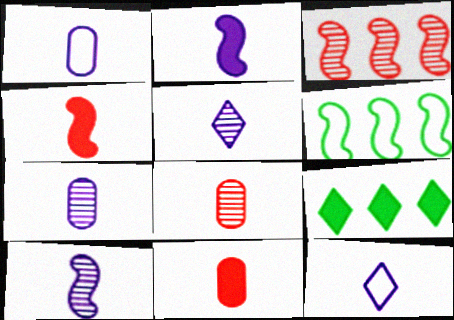[[1, 2, 5], 
[2, 7, 12], 
[5, 7, 10]]